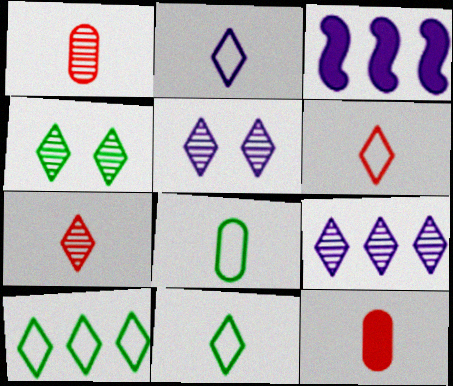[[2, 6, 11], 
[4, 7, 9]]